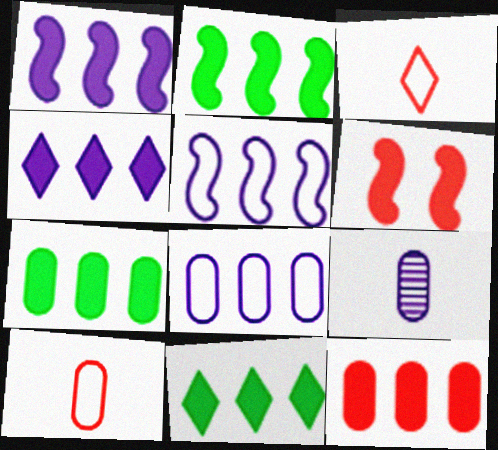[[1, 11, 12], 
[2, 4, 12], 
[2, 7, 11]]